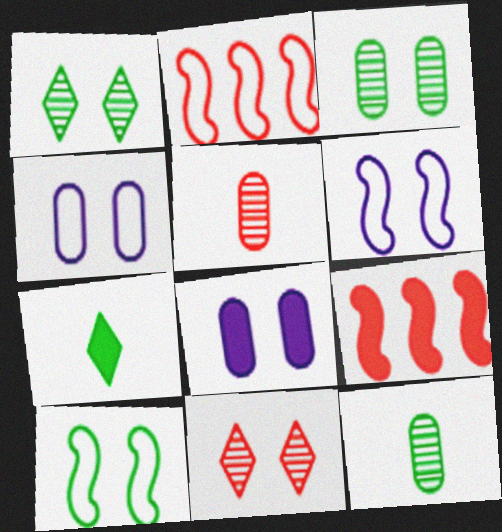[[7, 8, 9], 
[8, 10, 11]]